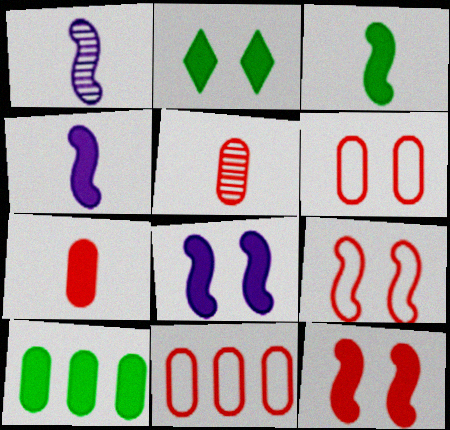[[1, 2, 11], 
[2, 3, 10]]